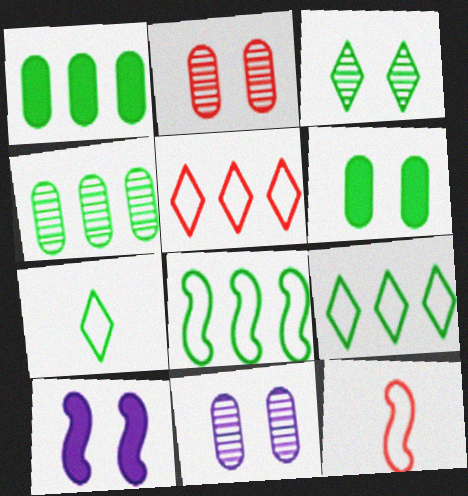[]